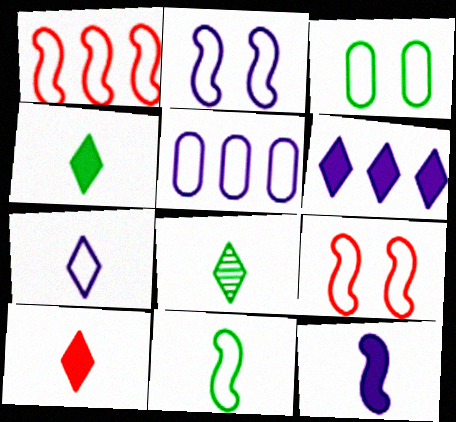[[1, 2, 11], 
[1, 3, 7], 
[2, 5, 7], 
[7, 8, 10]]